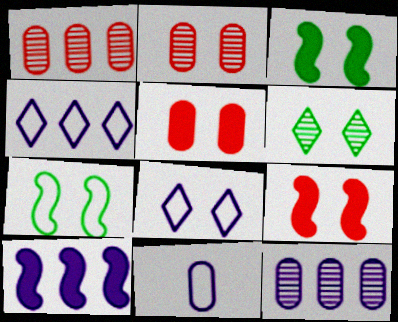[[2, 3, 8], 
[4, 10, 12]]